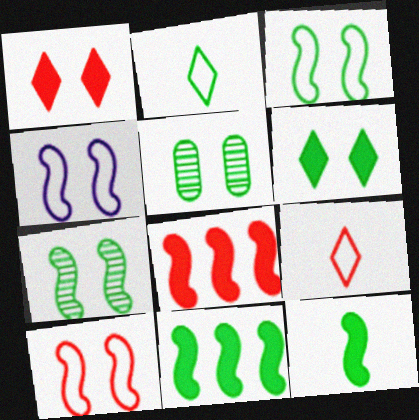[[1, 4, 5], 
[2, 5, 11], 
[3, 4, 10], 
[3, 5, 6]]